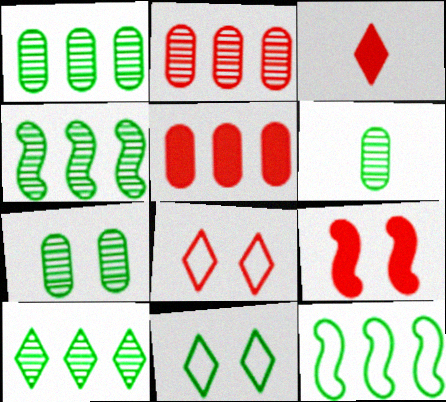[[1, 4, 10], 
[1, 6, 7], 
[3, 5, 9]]